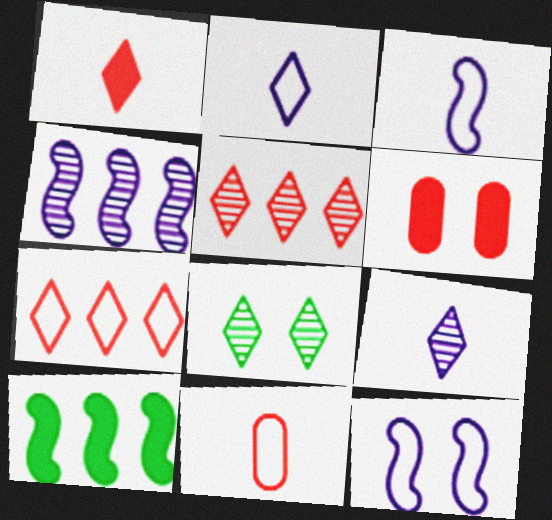[[5, 8, 9], 
[6, 8, 12]]